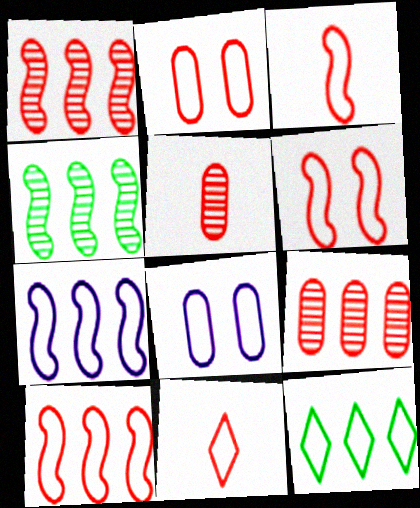[[2, 10, 11], 
[3, 6, 10], 
[3, 8, 12]]